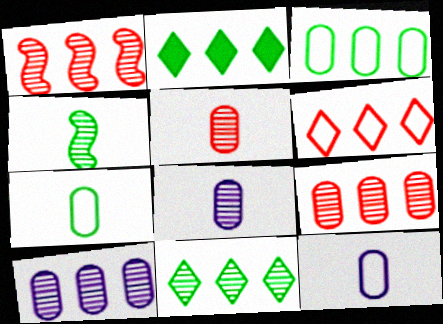[[1, 10, 11]]